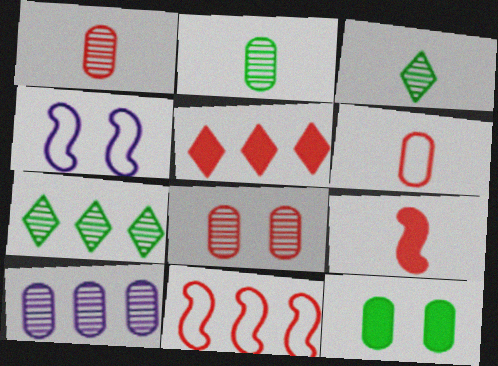[[2, 4, 5], 
[2, 8, 10], 
[6, 10, 12]]